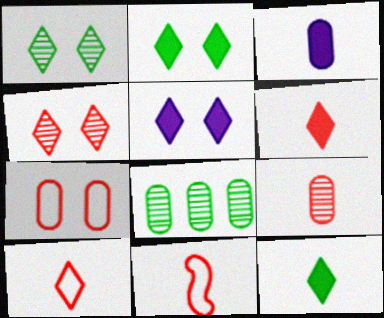[[3, 7, 8], 
[5, 8, 11], 
[6, 9, 11]]